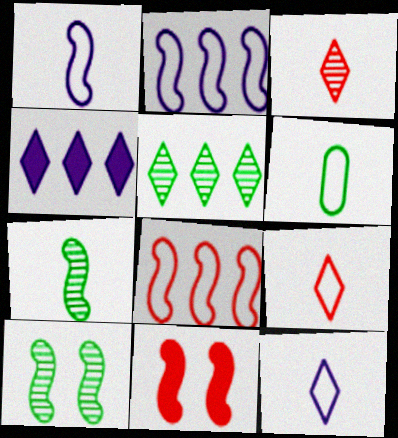[[1, 6, 9], 
[2, 7, 11]]